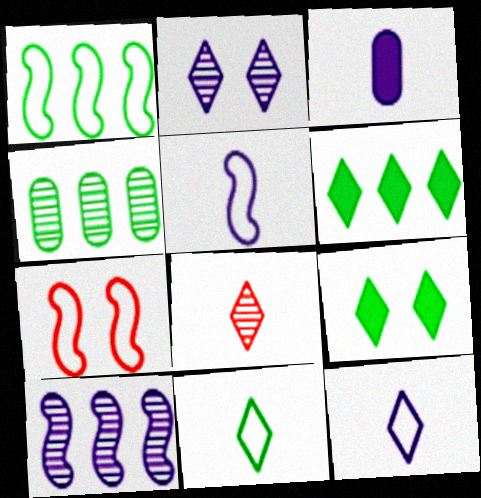[[1, 4, 6], 
[1, 5, 7]]